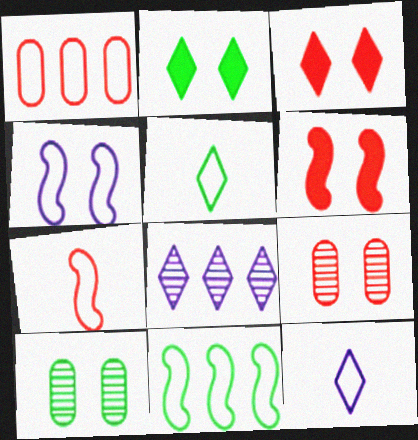[[1, 4, 5], 
[2, 4, 9], 
[3, 4, 10], 
[3, 5, 8], 
[4, 7, 11]]